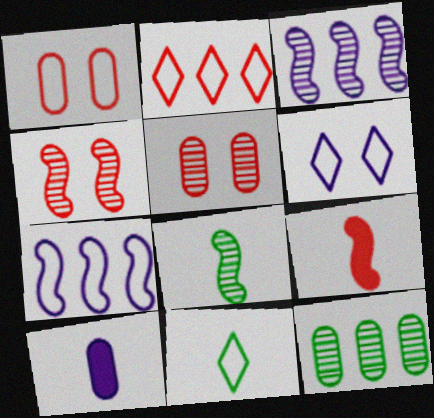[[1, 7, 11], 
[1, 10, 12], 
[2, 5, 9], 
[2, 6, 11], 
[3, 4, 8], 
[3, 6, 10], 
[6, 9, 12]]